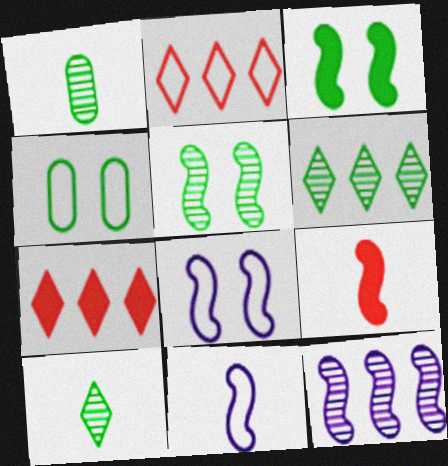[[1, 5, 6], 
[1, 7, 8], 
[2, 4, 11]]